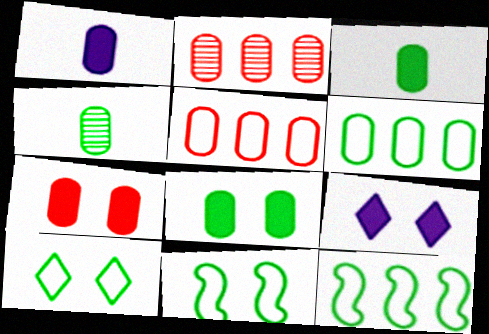[[4, 6, 8]]